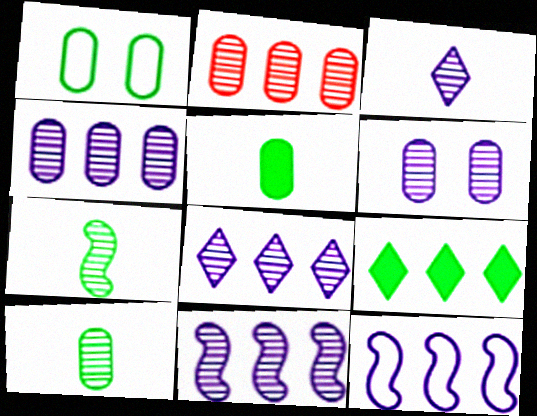[[1, 7, 9], 
[2, 6, 10], 
[2, 9, 12], 
[3, 6, 11], 
[4, 8, 11]]